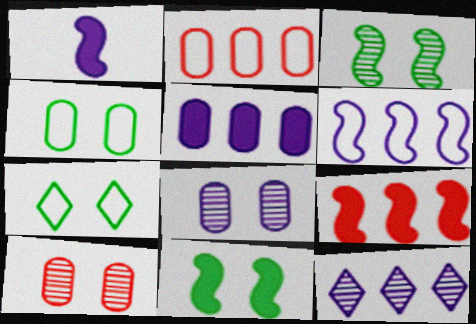[[1, 9, 11], 
[5, 6, 12]]